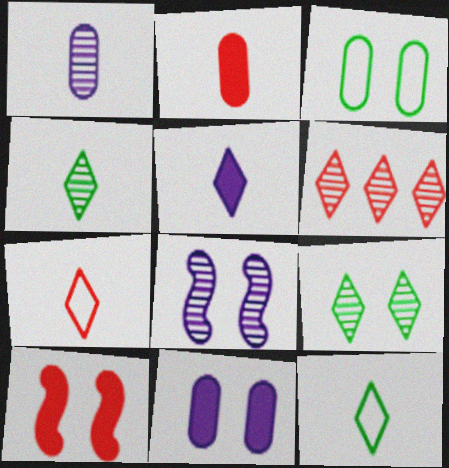[[4, 5, 7]]